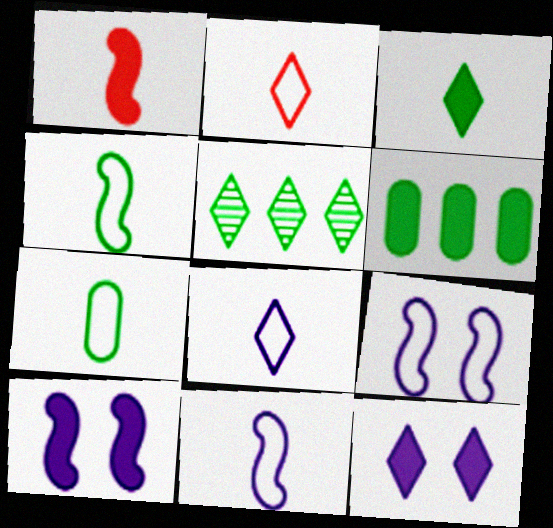[[1, 6, 12], 
[2, 5, 12], 
[2, 7, 11]]